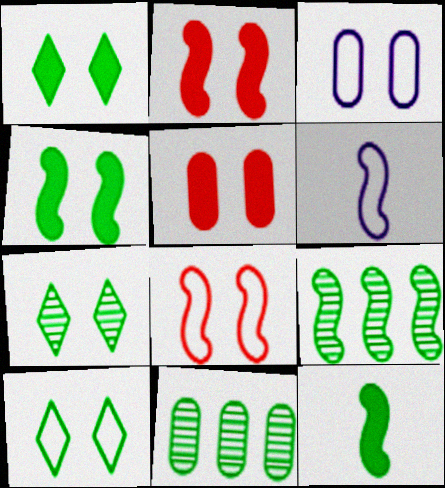[[1, 7, 10], 
[2, 3, 7], 
[2, 6, 9], 
[3, 8, 10], 
[10, 11, 12]]